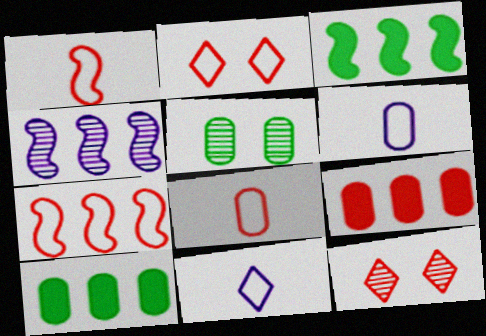[[1, 9, 12], 
[2, 7, 8], 
[3, 4, 7], 
[3, 6, 12], 
[5, 6, 9]]